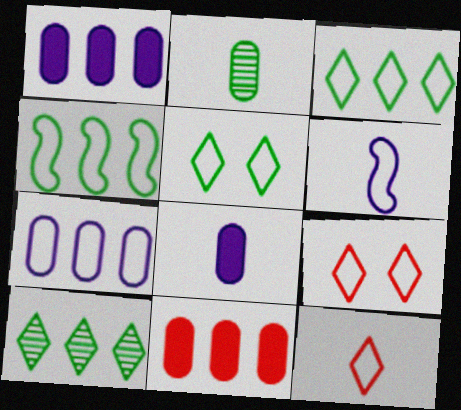[]